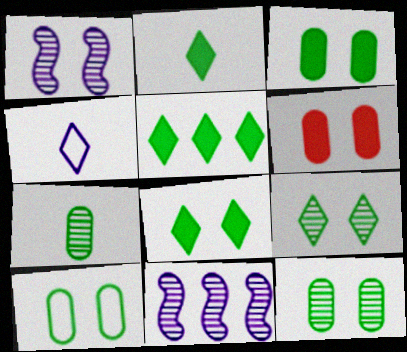[[2, 5, 8], 
[3, 10, 12]]